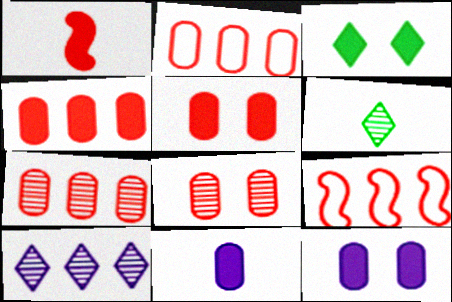[[2, 4, 7], 
[6, 9, 12]]